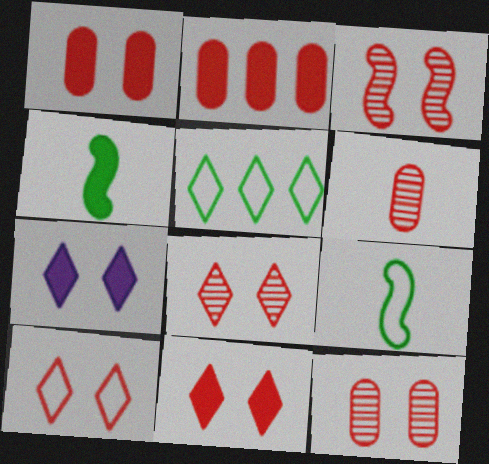[[1, 3, 10], 
[2, 4, 7], 
[3, 8, 12], 
[8, 10, 11]]